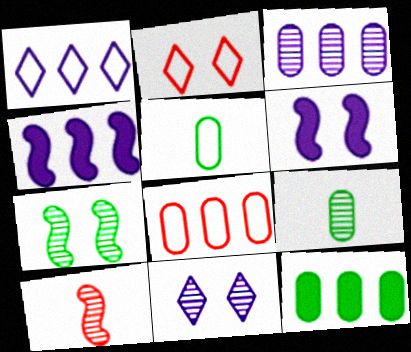[[1, 3, 4], 
[2, 4, 9], 
[3, 8, 12]]